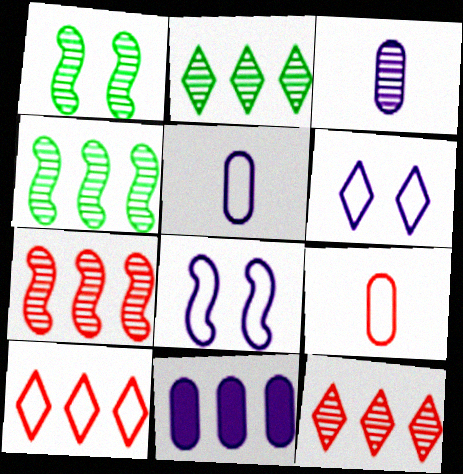[[1, 3, 12], 
[4, 10, 11]]